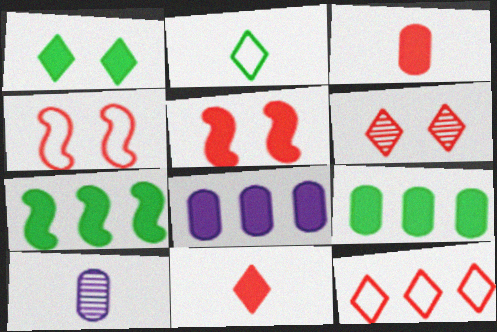[[6, 11, 12]]